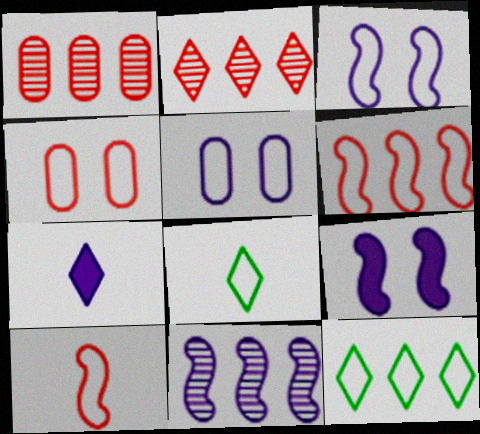[[1, 8, 9], 
[5, 6, 8], 
[5, 7, 11], 
[5, 10, 12]]